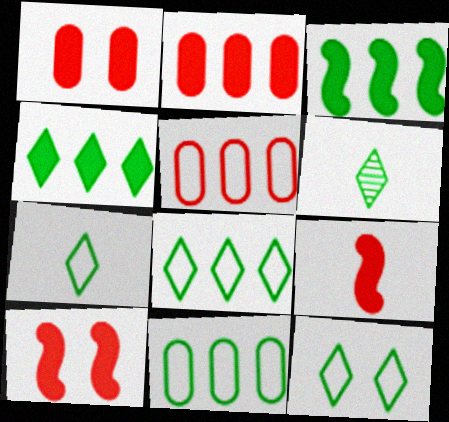[[4, 6, 12], 
[7, 8, 12]]